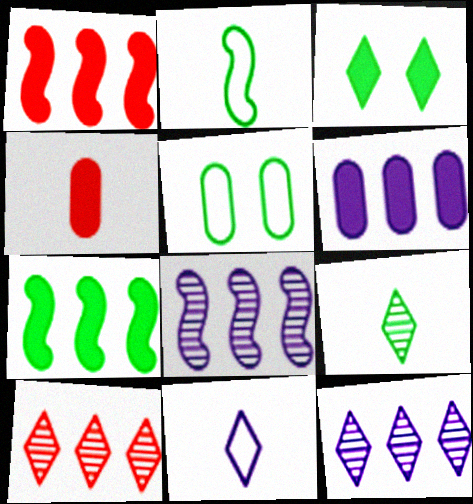[[3, 10, 11], 
[5, 7, 9]]